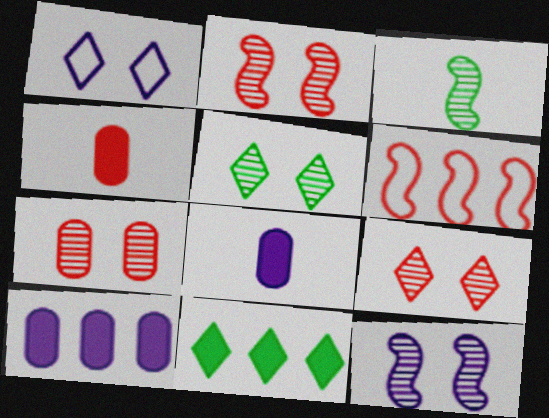[[2, 7, 9], 
[4, 6, 9], 
[5, 6, 8], 
[5, 7, 12]]